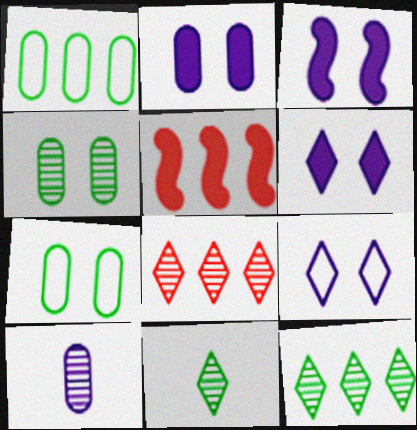[[2, 3, 6]]